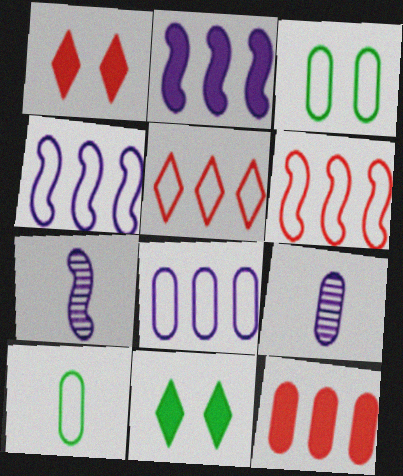[[3, 9, 12], 
[6, 9, 11]]